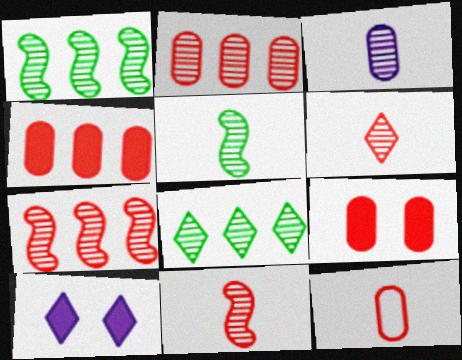[[1, 10, 12], 
[2, 9, 12], 
[3, 5, 6]]